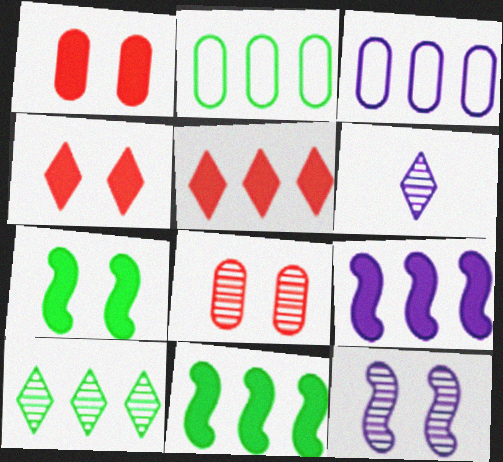[[2, 10, 11]]